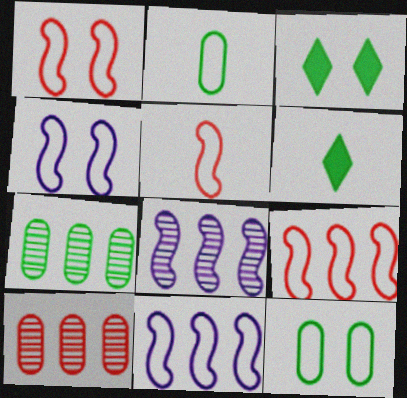[[1, 5, 9], 
[4, 6, 10]]